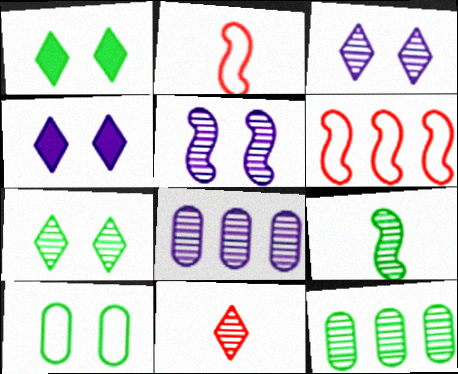[[1, 2, 8], 
[2, 4, 12], 
[5, 11, 12], 
[7, 9, 12]]